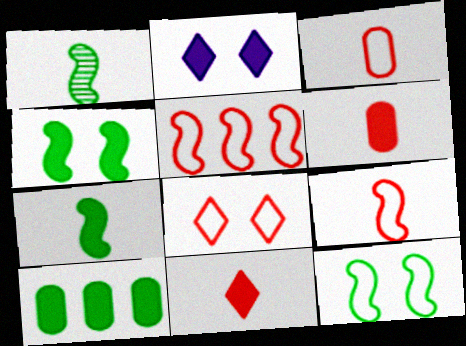[[3, 5, 8]]